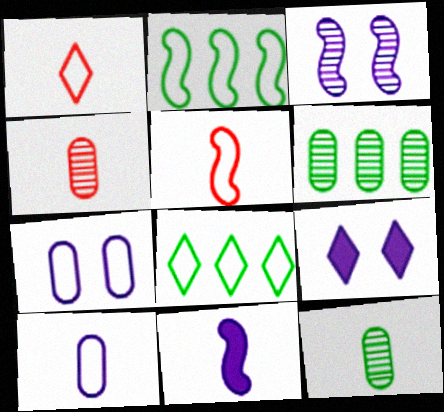[[1, 2, 7], 
[1, 11, 12], 
[2, 4, 9], 
[3, 7, 9], 
[5, 6, 9], 
[5, 7, 8]]